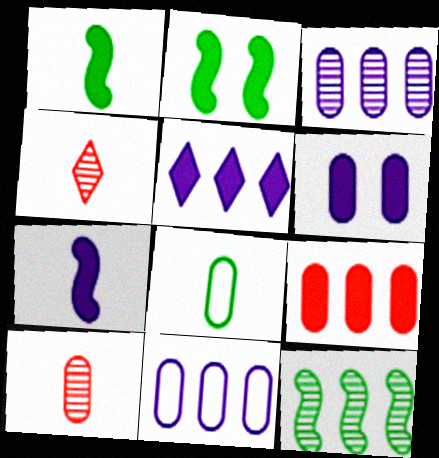[[2, 4, 11], 
[4, 7, 8], 
[5, 6, 7]]